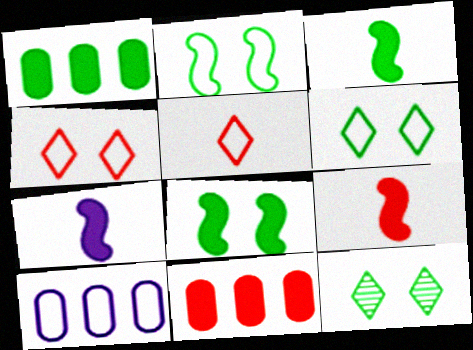[[2, 5, 10], 
[3, 7, 9], 
[9, 10, 12]]